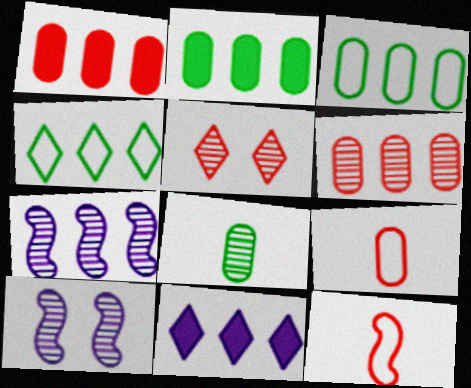[[1, 4, 7], 
[1, 5, 12], 
[5, 7, 8]]